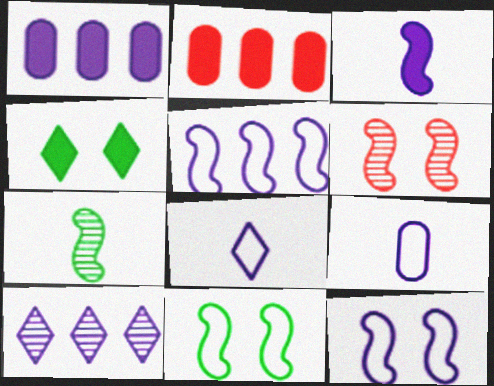[[1, 5, 10], 
[2, 3, 4]]